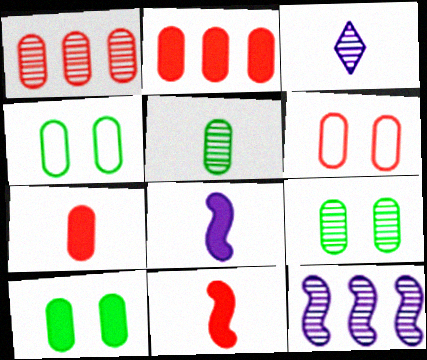[[1, 6, 7], 
[4, 9, 10]]